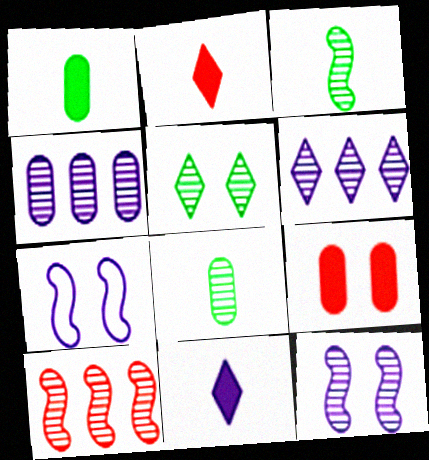[[3, 10, 12], 
[4, 7, 11], 
[5, 7, 9]]